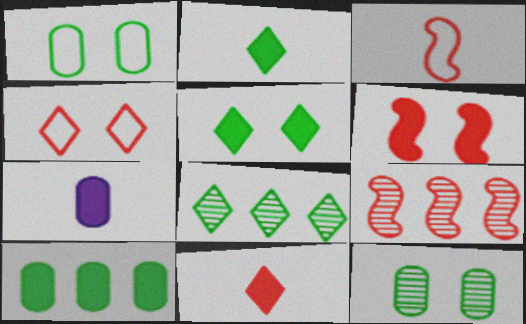[[3, 6, 9]]